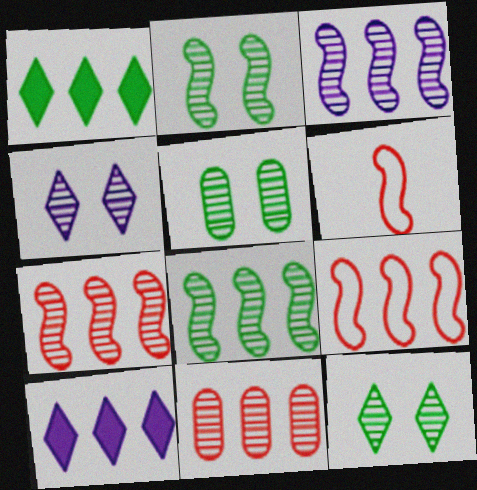[[2, 5, 12], 
[3, 7, 8], 
[5, 6, 10]]